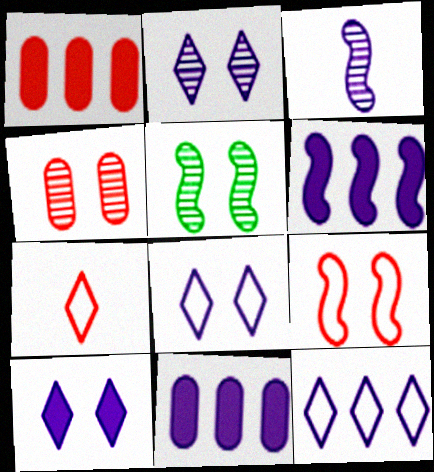[[2, 4, 5], 
[2, 8, 10], 
[3, 8, 11], 
[5, 7, 11]]